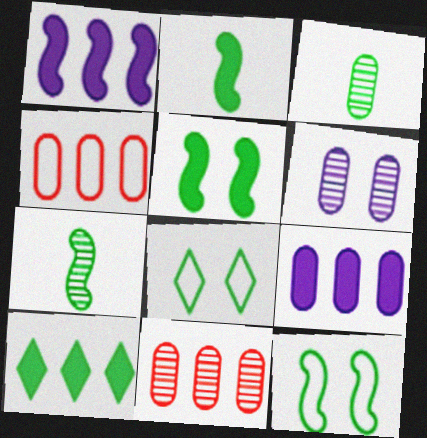[[3, 6, 11], 
[3, 10, 12]]